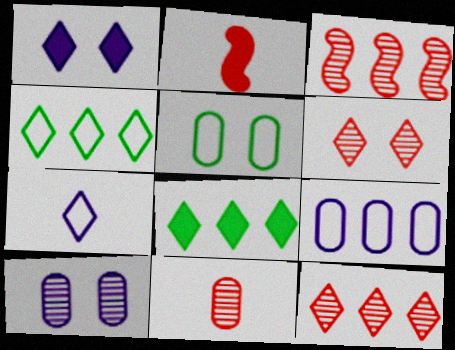[[2, 4, 10], 
[3, 6, 11], 
[3, 8, 9], 
[6, 7, 8]]